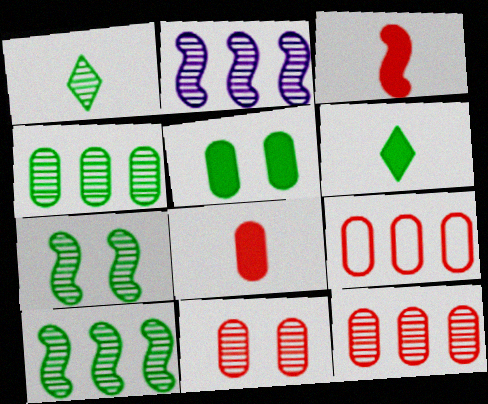[[1, 2, 11], 
[1, 4, 7], 
[8, 9, 11]]